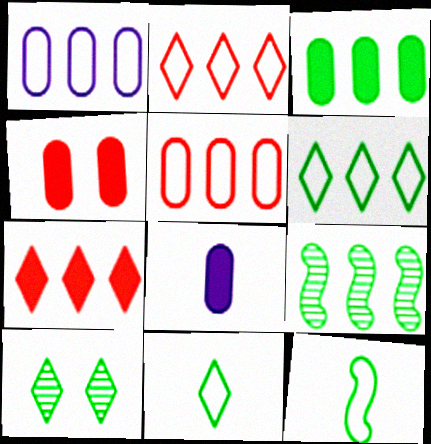[[1, 7, 9], 
[3, 4, 8], 
[3, 6, 9], 
[3, 10, 12]]